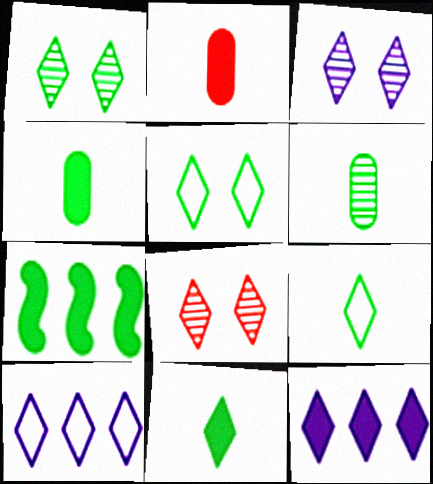[[1, 3, 8], 
[5, 6, 7], 
[8, 9, 12], 
[8, 10, 11]]